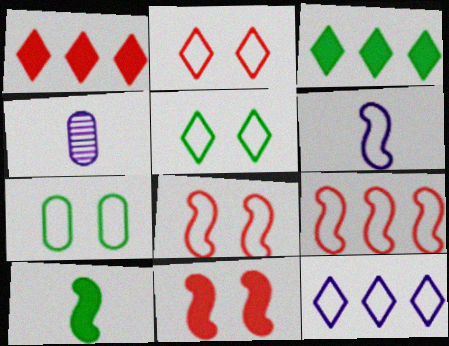[[3, 4, 8]]